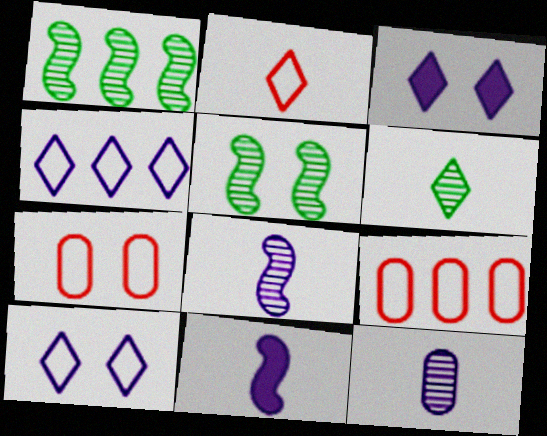[[3, 5, 7]]